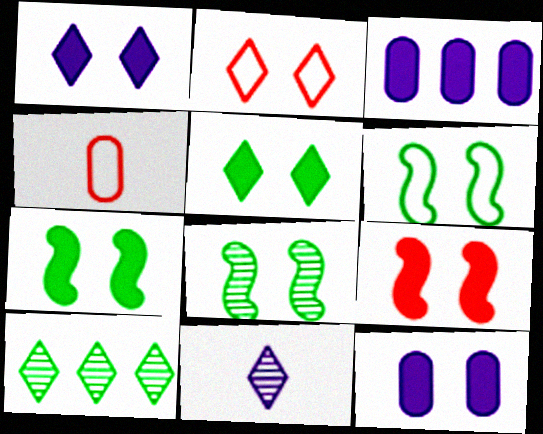[[2, 8, 12], 
[5, 9, 12], 
[6, 7, 8]]